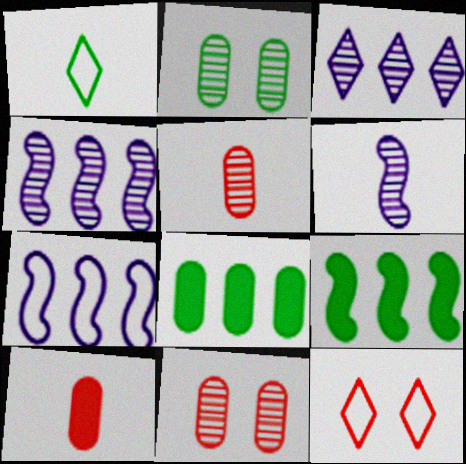[[1, 2, 9], 
[1, 6, 10], 
[6, 8, 12]]